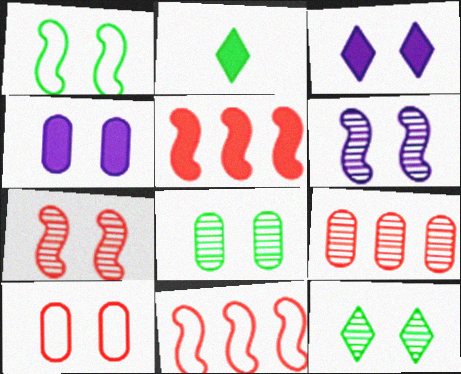[[2, 4, 5], 
[4, 8, 10]]